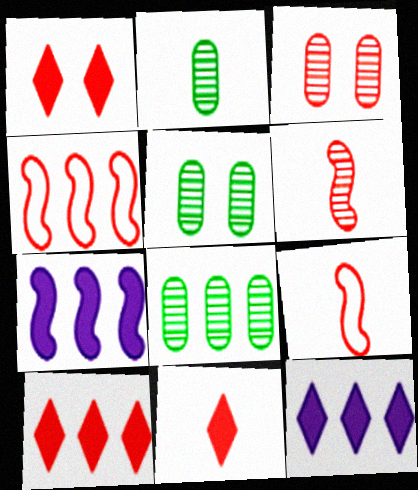[[1, 10, 11], 
[2, 5, 8], 
[3, 4, 11], 
[3, 9, 10], 
[4, 8, 12], 
[5, 9, 12]]